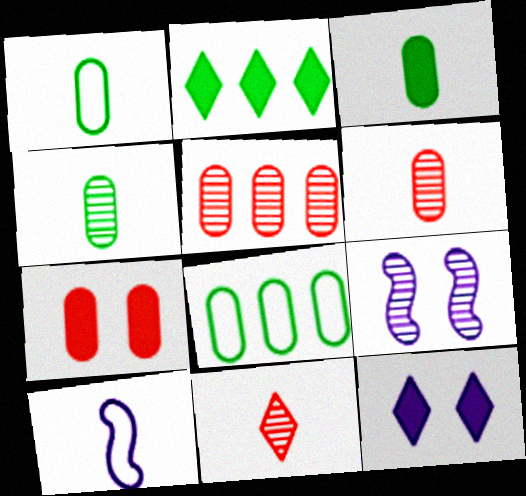[[1, 3, 4], 
[3, 10, 11]]